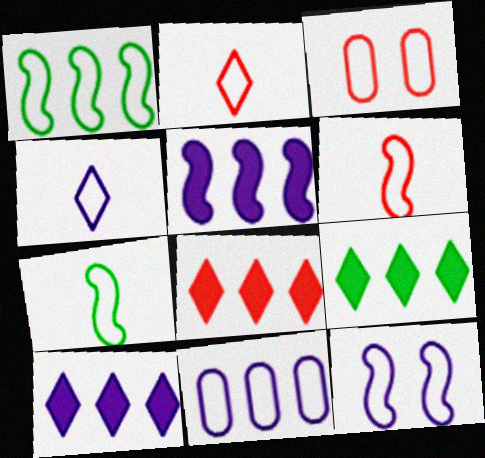[[1, 3, 4], 
[1, 6, 12], 
[4, 11, 12], 
[8, 9, 10]]